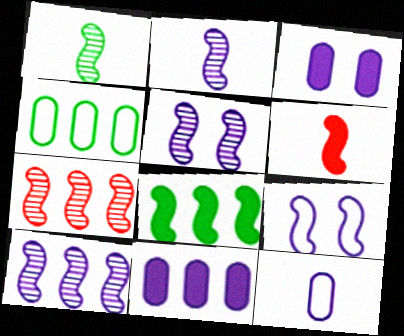[[1, 5, 7], 
[2, 5, 10]]